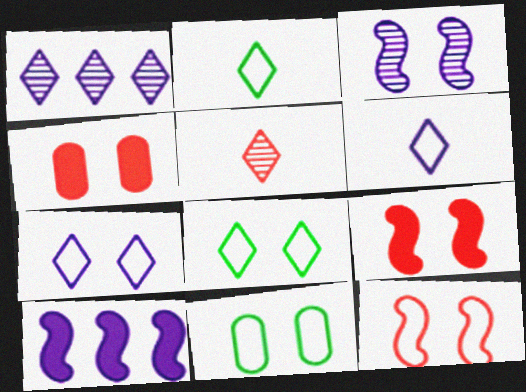[[3, 4, 8], 
[5, 10, 11], 
[7, 11, 12]]